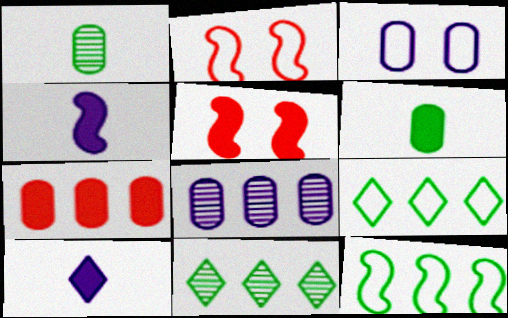[[1, 3, 7]]